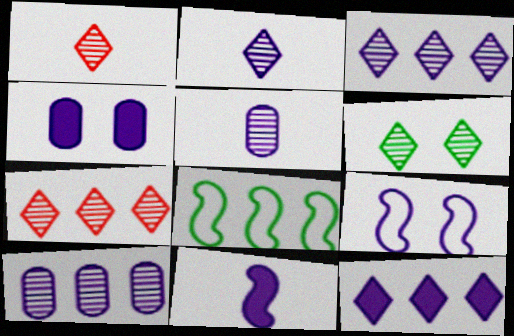[[1, 3, 6], 
[1, 4, 8], 
[2, 6, 7], 
[4, 11, 12], 
[5, 9, 12]]